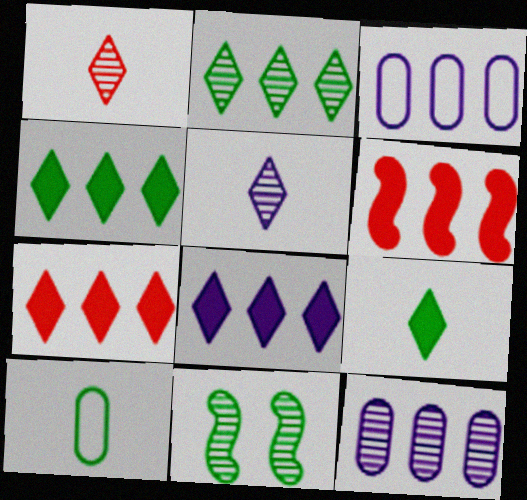[[1, 11, 12], 
[2, 3, 6], 
[4, 7, 8], 
[4, 10, 11]]